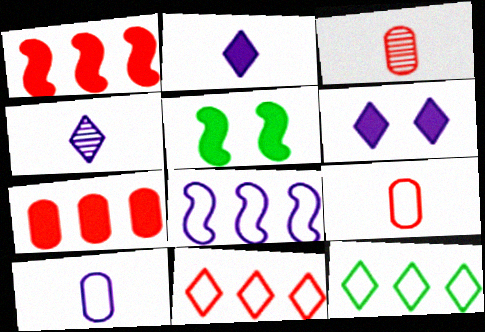[[2, 5, 7]]